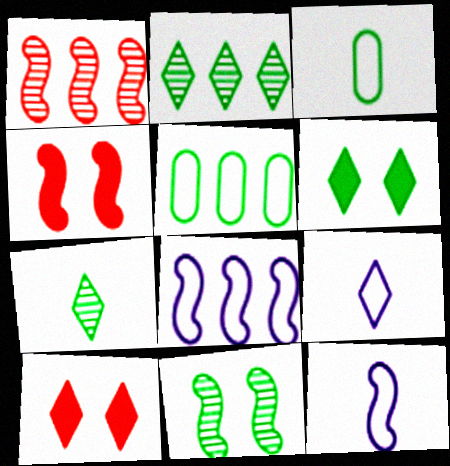[[2, 9, 10]]